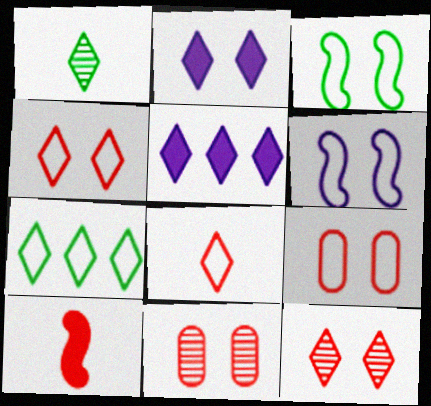[[1, 4, 5], 
[2, 3, 11]]